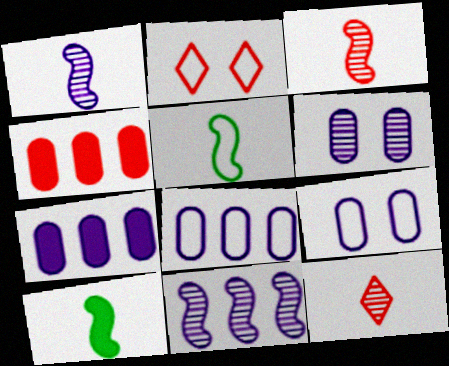[[2, 3, 4], 
[2, 5, 8]]